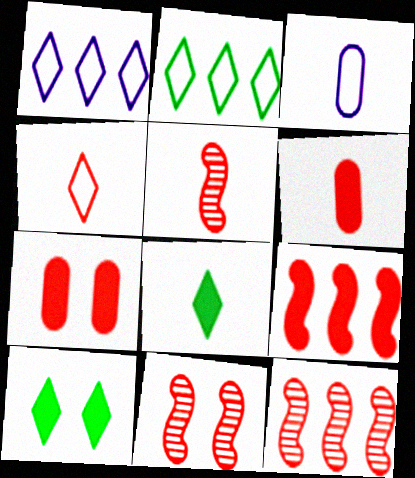[[3, 5, 8], 
[3, 10, 12], 
[4, 5, 6], 
[4, 7, 12], 
[5, 11, 12]]